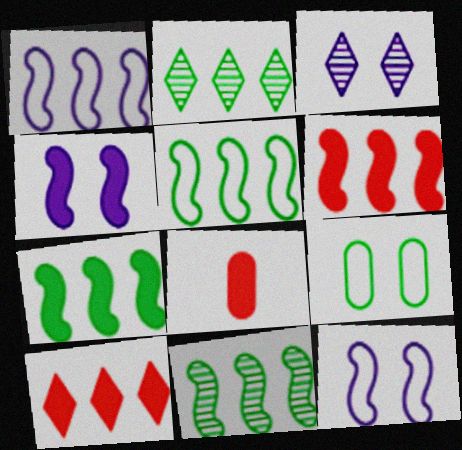[[1, 6, 11], 
[2, 8, 12], 
[3, 5, 8], 
[5, 7, 11]]